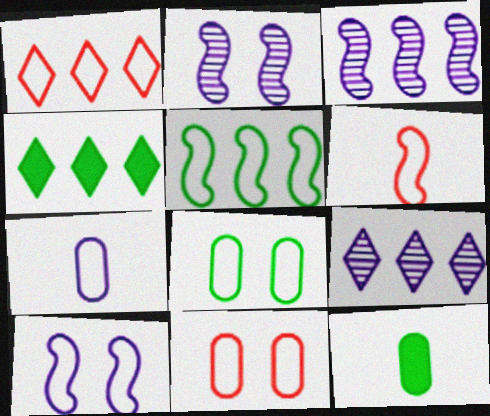[[1, 2, 12], 
[1, 4, 9], 
[1, 6, 11], 
[5, 6, 10]]